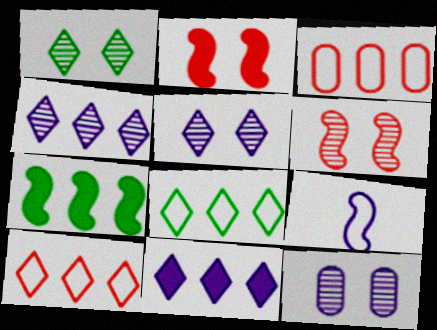[[1, 6, 12], 
[3, 4, 7], 
[6, 7, 9], 
[9, 11, 12]]